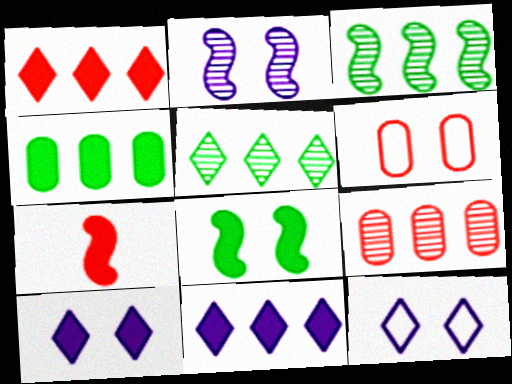[[4, 7, 10]]